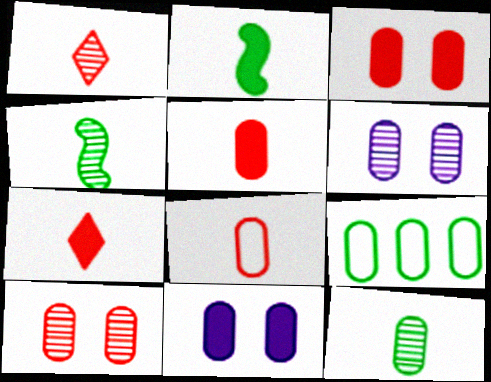[[5, 6, 9]]